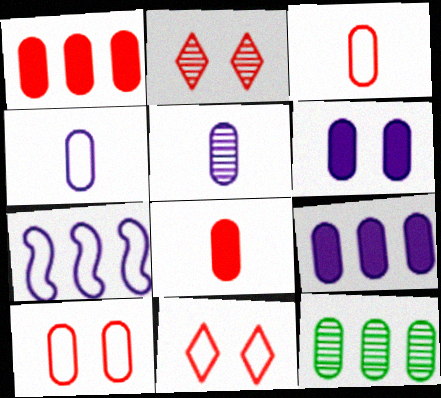[[3, 6, 12]]